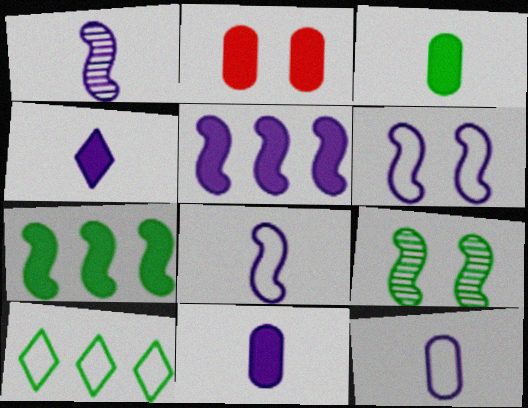[[1, 2, 10], 
[1, 4, 12], 
[1, 5, 6], 
[2, 4, 7], 
[3, 9, 10]]